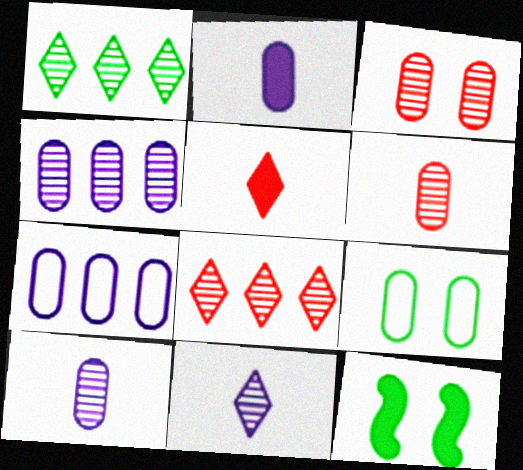[]